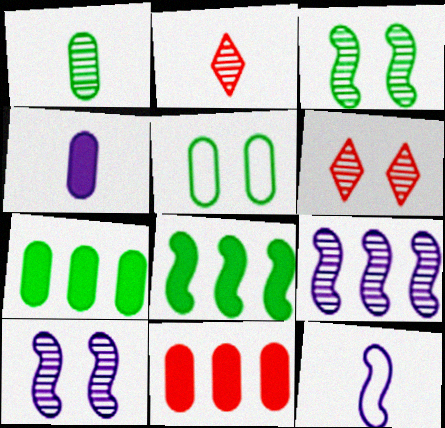[[1, 5, 7], 
[1, 6, 9], 
[6, 7, 12]]